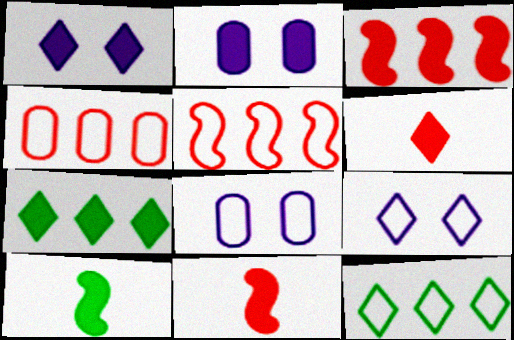[[1, 6, 7], 
[2, 7, 11]]